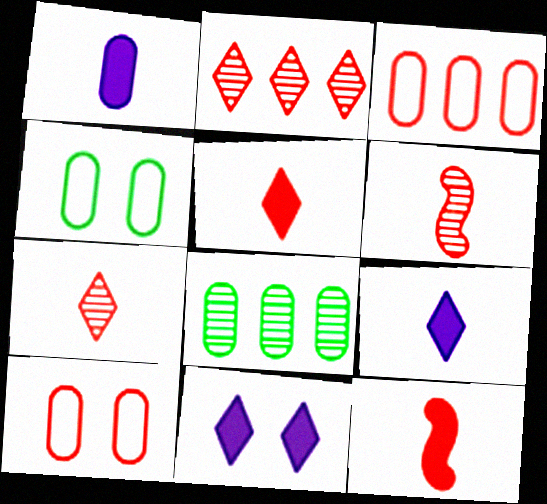[[1, 8, 10], 
[2, 10, 12]]